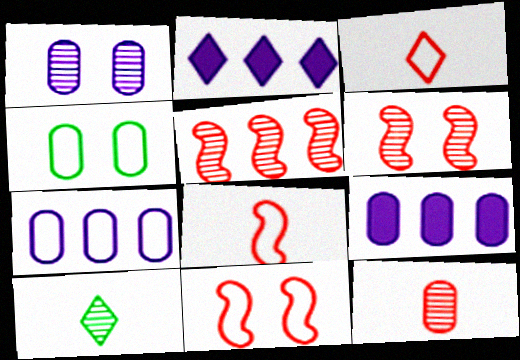[[1, 5, 10], 
[4, 9, 12], 
[9, 10, 11]]